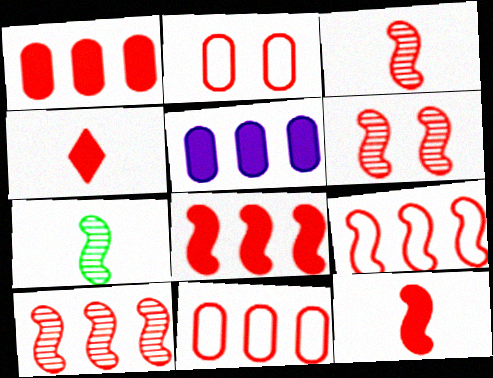[[2, 4, 10], 
[3, 6, 10], 
[4, 6, 11], 
[6, 9, 12], 
[8, 9, 10]]